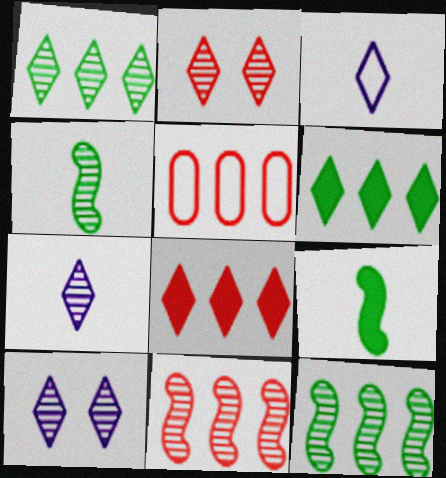[[1, 2, 7], 
[2, 3, 6], 
[5, 8, 11], 
[5, 9, 10]]